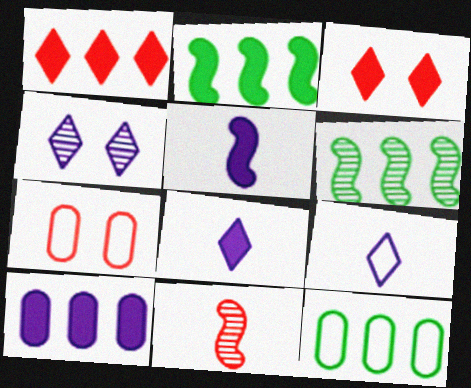[[1, 2, 10], 
[1, 7, 11], 
[6, 7, 8]]